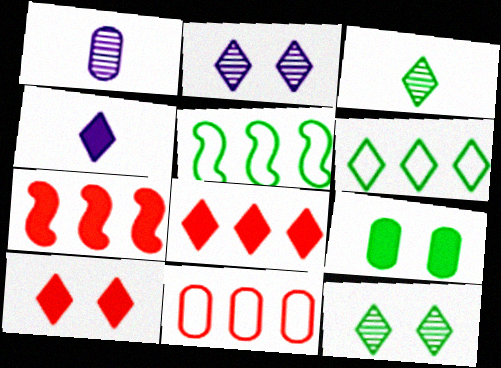[[1, 5, 10], 
[1, 9, 11], 
[3, 5, 9], 
[4, 7, 9]]